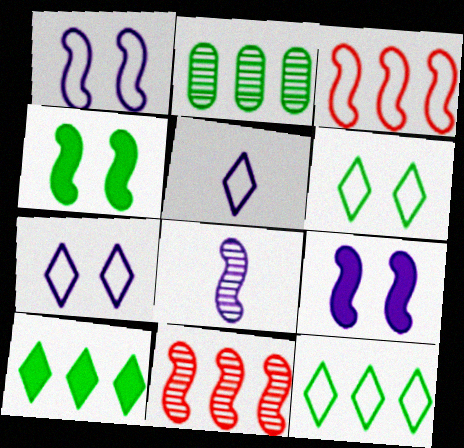[[3, 4, 8]]